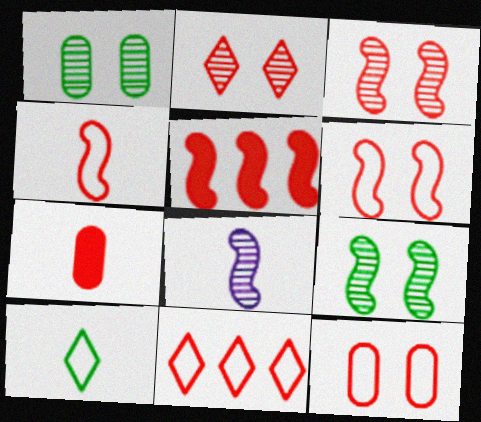[[3, 4, 5], 
[3, 7, 11], 
[4, 11, 12], 
[7, 8, 10]]